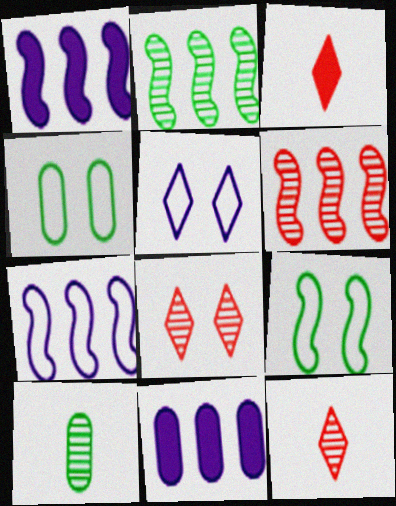[[1, 4, 12], 
[9, 11, 12]]